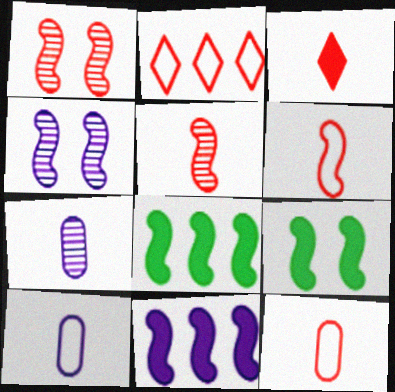[[2, 7, 9], 
[3, 5, 12], 
[4, 6, 8]]